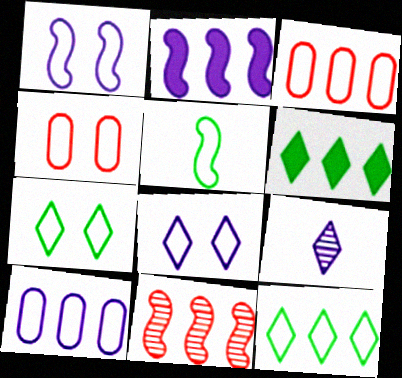[[1, 4, 7], 
[3, 5, 8], 
[6, 10, 11]]